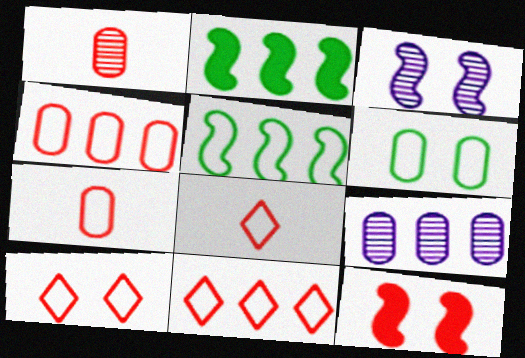[[1, 11, 12], 
[2, 9, 11], 
[8, 10, 11]]